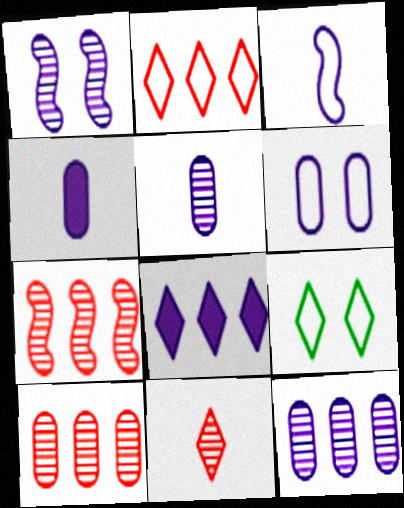[[4, 6, 12], 
[4, 7, 9], 
[8, 9, 11]]